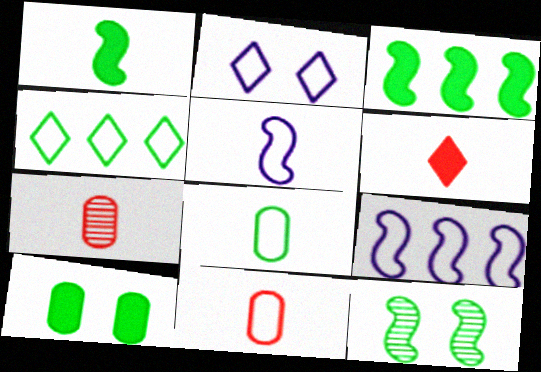[[2, 3, 7]]